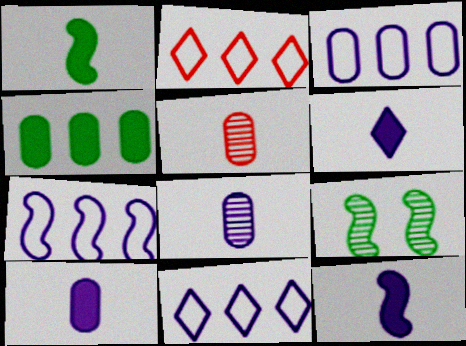[[2, 9, 10], 
[3, 7, 11], 
[6, 10, 12]]